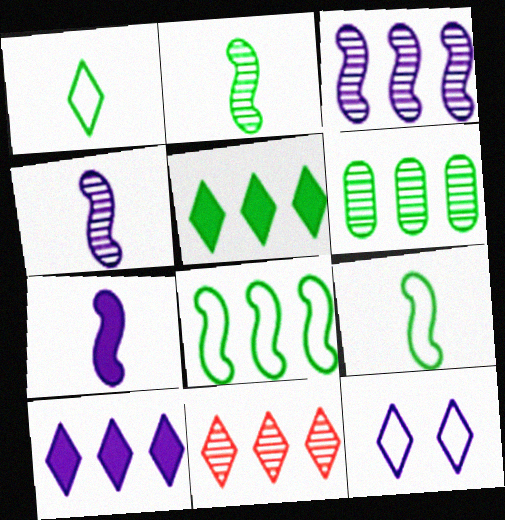[[3, 6, 11], 
[5, 6, 8]]